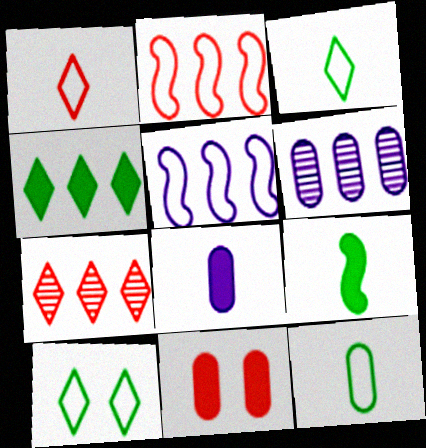[[2, 4, 6], 
[6, 11, 12]]